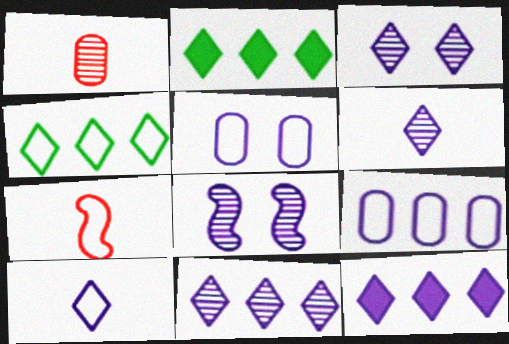[[3, 6, 11], 
[3, 10, 12], 
[4, 5, 7]]